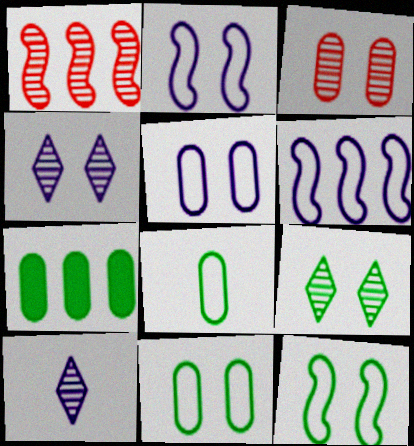[]